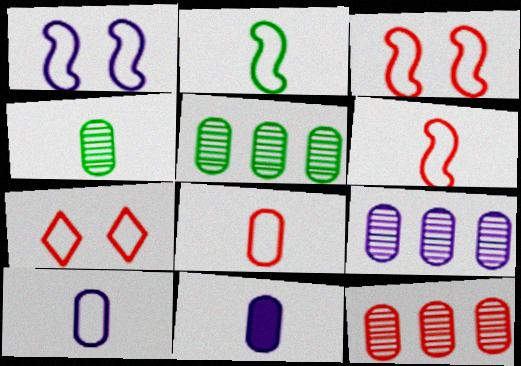[[4, 8, 11], 
[5, 9, 12]]